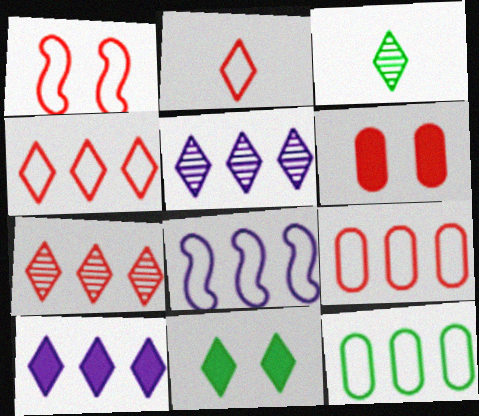[[1, 2, 9], 
[2, 5, 11], 
[3, 6, 8], 
[4, 8, 12]]